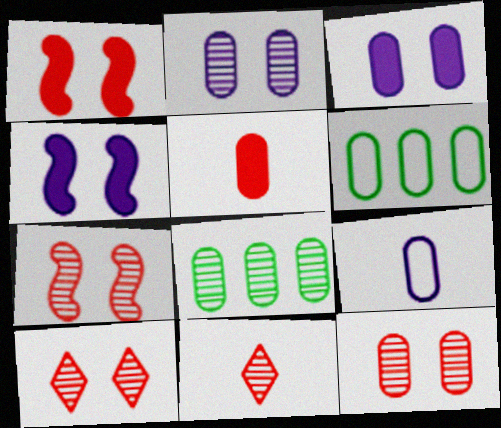[[2, 5, 6], 
[4, 6, 11], 
[7, 10, 12]]